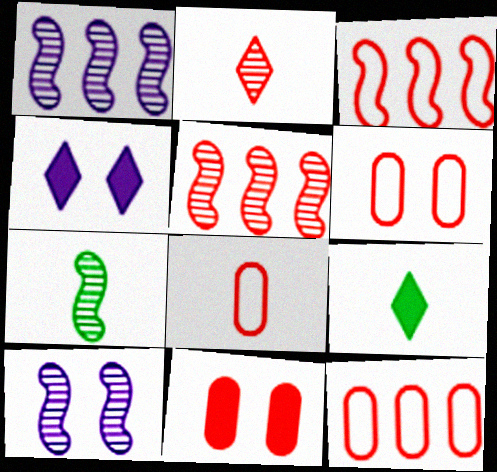[[1, 6, 9], 
[2, 3, 11], 
[4, 7, 12], 
[5, 7, 10], 
[6, 8, 12], 
[9, 10, 12]]